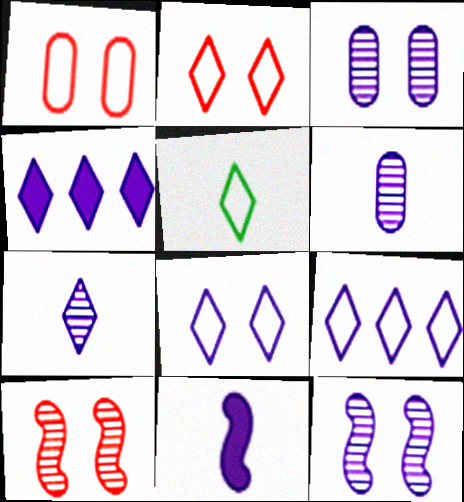[[2, 5, 9], 
[3, 9, 11], 
[4, 7, 8]]